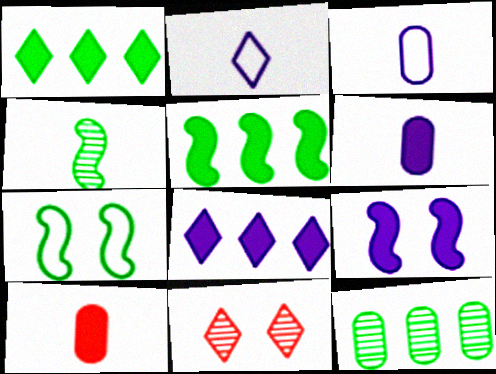[[1, 2, 11], 
[1, 9, 10], 
[2, 4, 10], 
[3, 5, 11], 
[4, 5, 7], 
[6, 8, 9]]